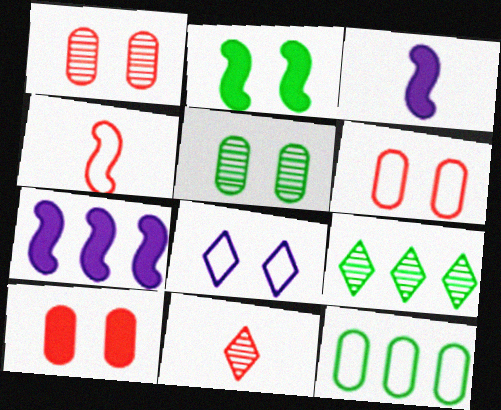[[1, 2, 8], 
[1, 6, 10], 
[3, 6, 9], 
[4, 8, 12]]